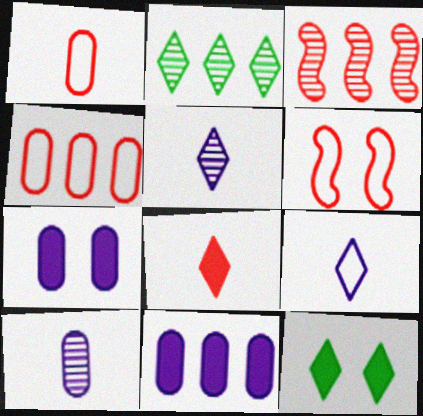[]